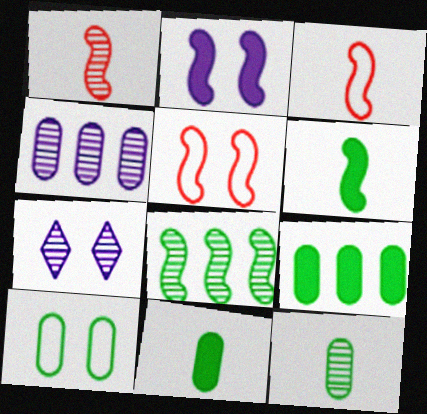[[2, 3, 8], 
[3, 7, 9], 
[9, 10, 12]]